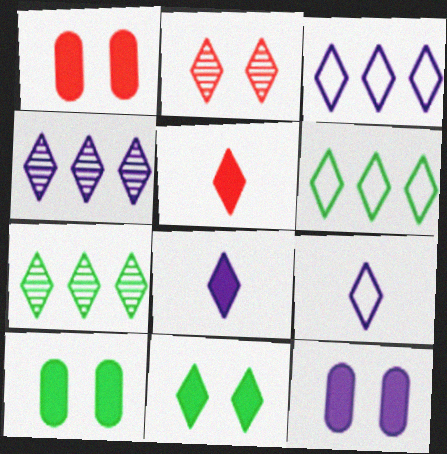[[1, 10, 12], 
[2, 6, 8]]